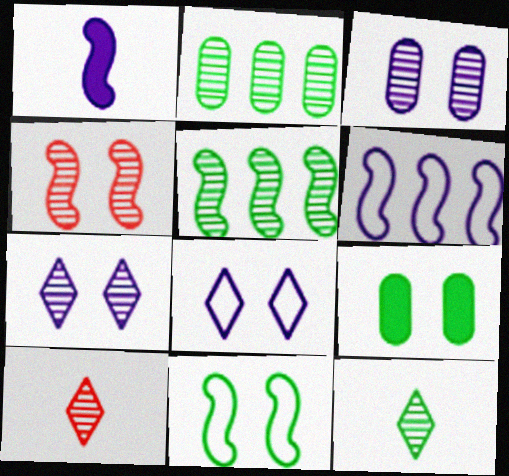[[3, 5, 10], 
[4, 8, 9], 
[6, 9, 10]]